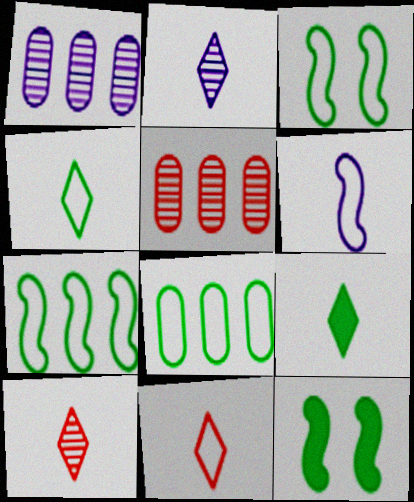[[1, 11, 12], 
[2, 9, 11], 
[3, 4, 8]]